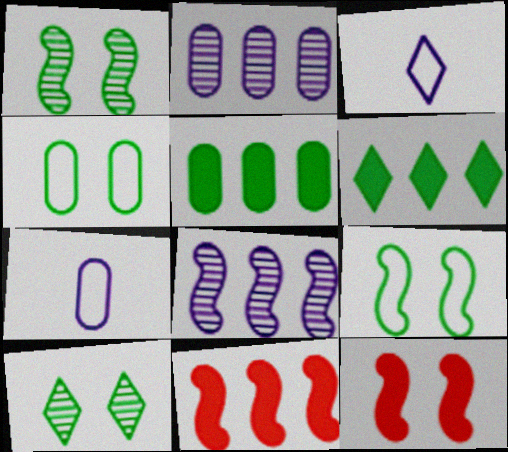[[7, 10, 11]]